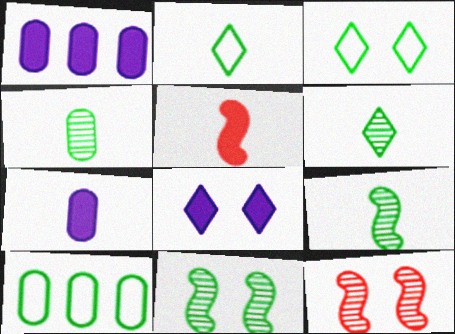[[1, 2, 12], 
[4, 6, 9]]